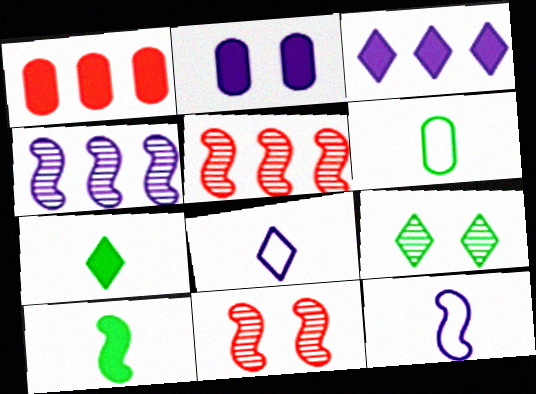[[1, 9, 12], 
[2, 4, 8], 
[3, 6, 11]]